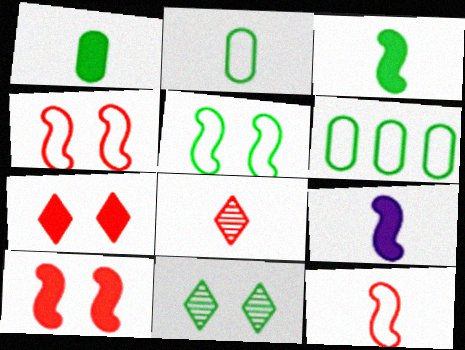[[2, 8, 9], 
[3, 6, 11]]